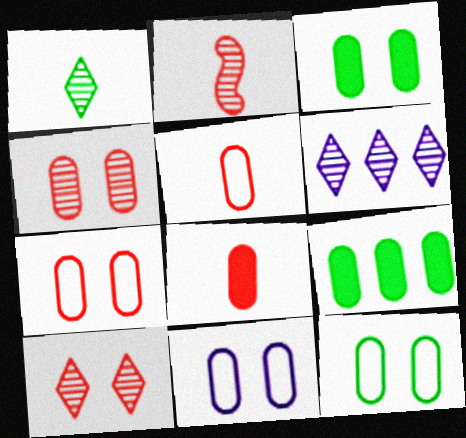[[1, 6, 10], 
[3, 4, 11], 
[7, 11, 12]]